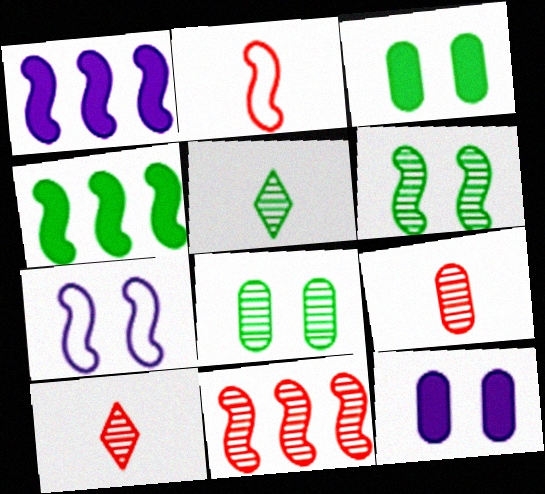[[1, 2, 6]]